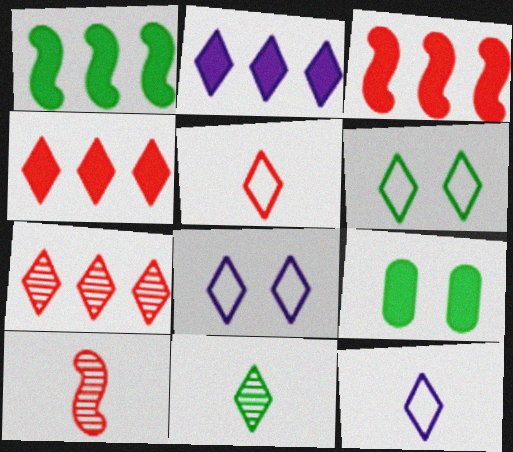[[4, 8, 11]]